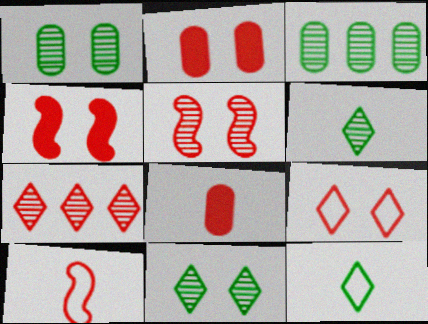[[2, 5, 9], 
[2, 7, 10]]